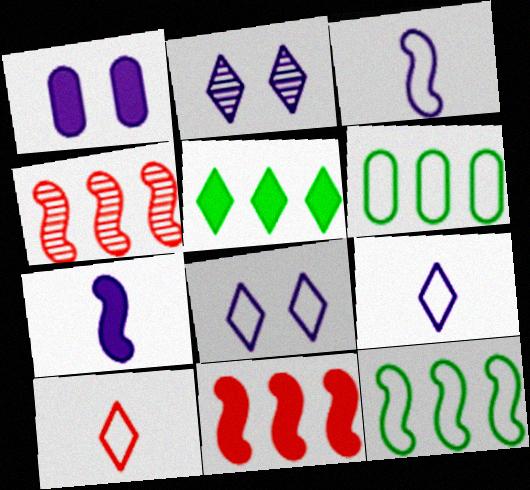[[2, 5, 10]]